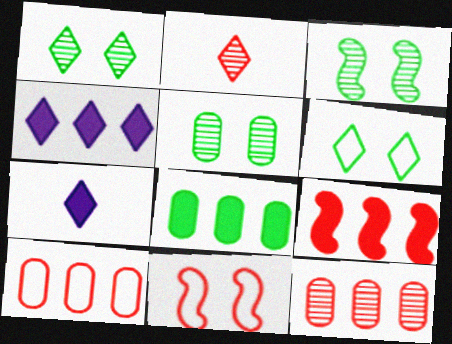[[1, 3, 5], 
[2, 4, 6], 
[3, 7, 10], 
[4, 8, 9]]